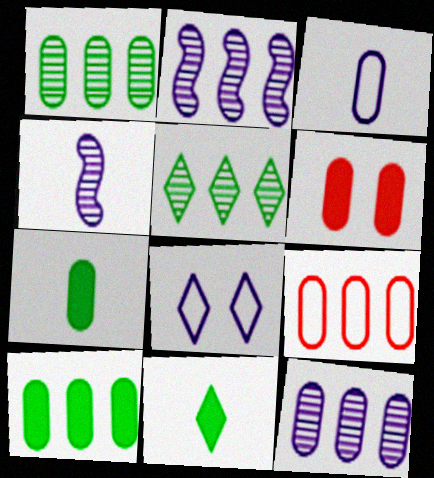[[1, 3, 6], 
[9, 10, 12]]